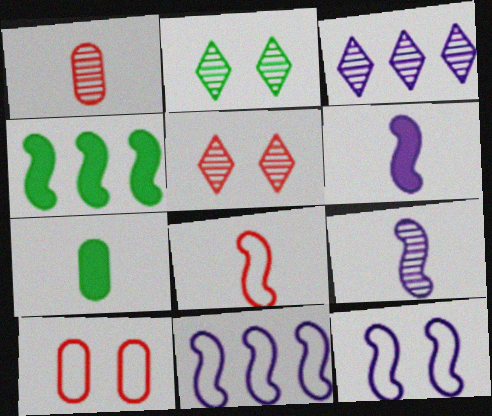[[5, 7, 11]]